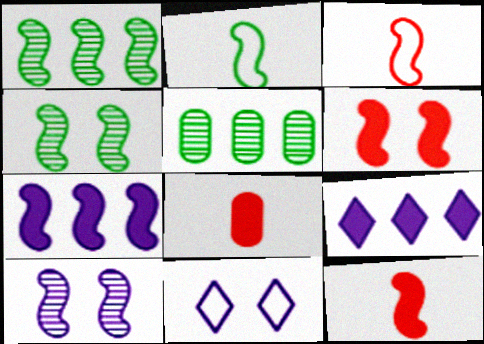[[1, 8, 11], 
[3, 4, 7], 
[5, 11, 12]]